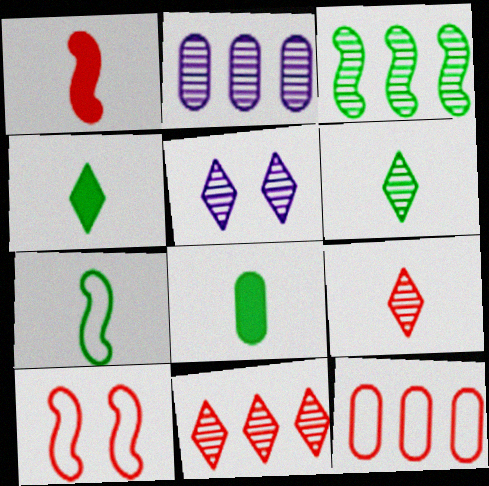[[2, 3, 11], 
[2, 4, 10], 
[5, 6, 11], 
[6, 7, 8]]